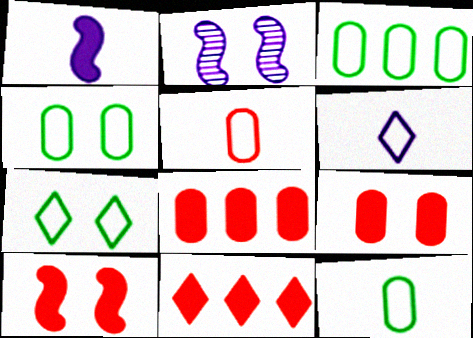[[2, 7, 9], 
[2, 11, 12], 
[3, 4, 12]]